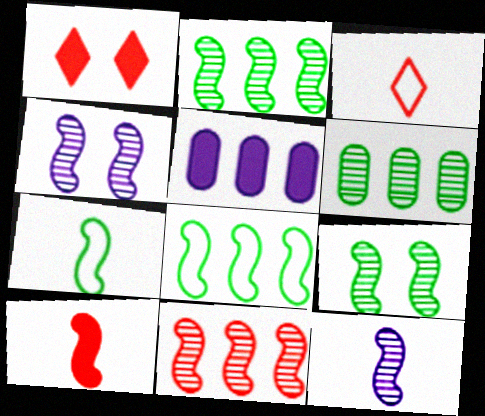[[3, 5, 9], 
[4, 8, 10], 
[7, 10, 12], 
[9, 11, 12]]